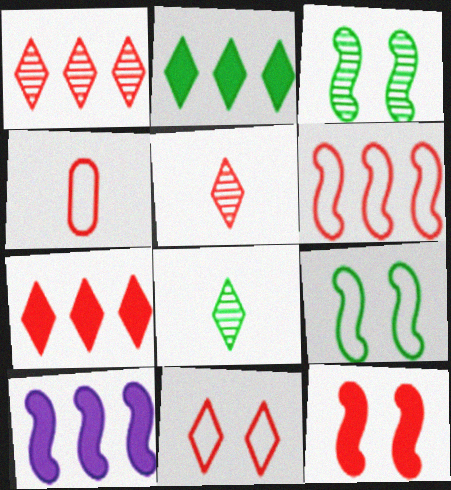[[1, 4, 12], 
[4, 6, 11], 
[5, 7, 11]]